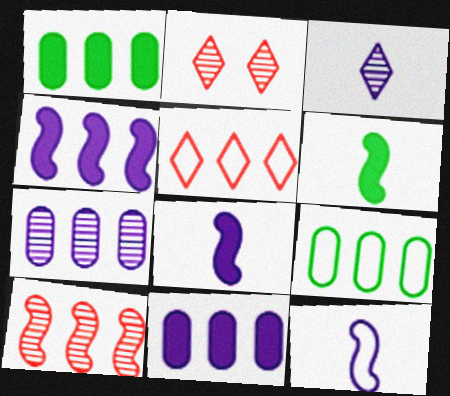[[1, 2, 12], 
[2, 8, 9]]